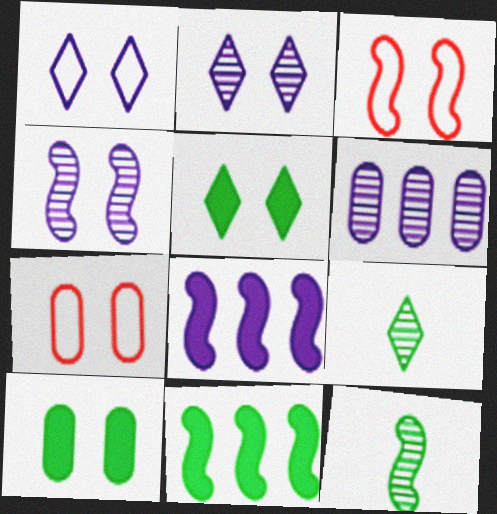[[2, 3, 10], 
[3, 8, 12], 
[4, 5, 7], 
[7, 8, 9]]